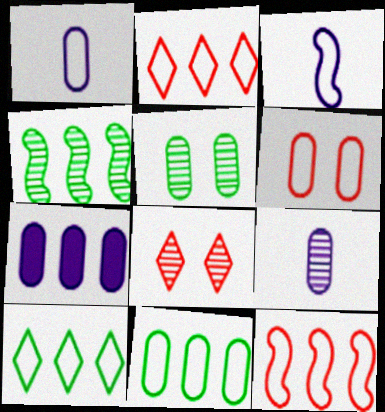[[1, 6, 11], 
[2, 4, 7], 
[3, 6, 10], 
[4, 8, 9]]